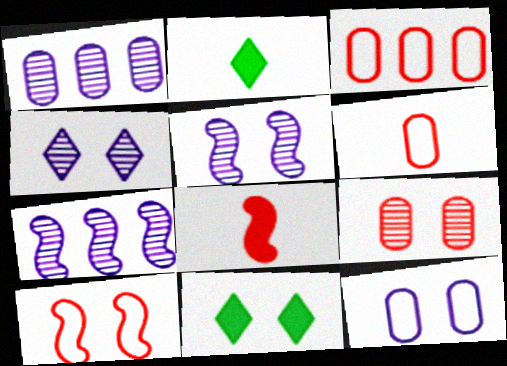[[1, 2, 10], 
[2, 3, 5], 
[6, 7, 11]]